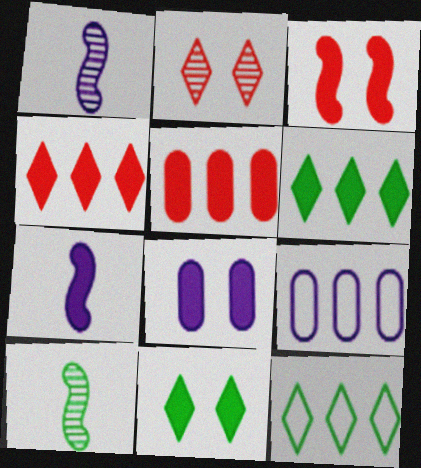[[3, 8, 11], 
[5, 7, 11]]